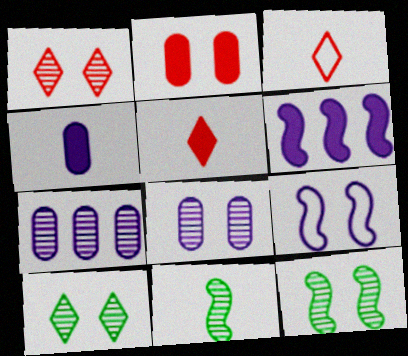[[1, 7, 11], 
[1, 8, 12], 
[2, 9, 10], 
[3, 4, 11]]